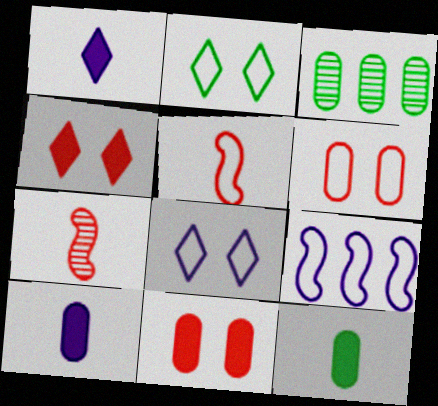[[3, 6, 10]]